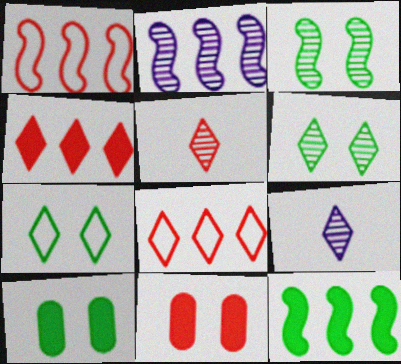[[1, 2, 12], 
[1, 5, 11], 
[1, 9, 10], 
[3, 7, 10], 
[4, 7, 9]]